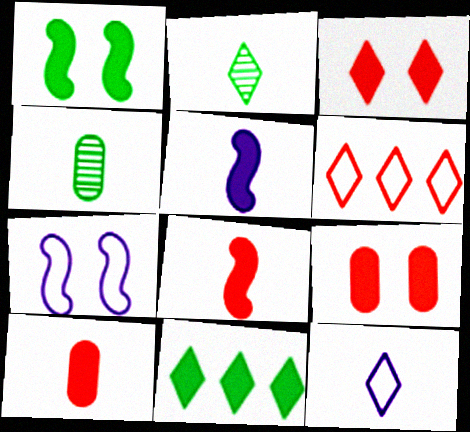[[4, 8, 12], 
[5, 9, 11]]